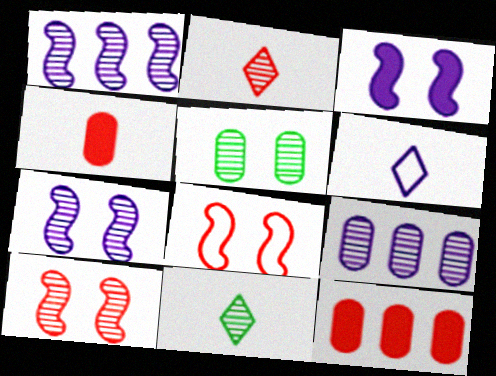[[1, 2, 5], 
[2, 8, 12], 
[3, 6, 9], 
[9, 10, 11]]